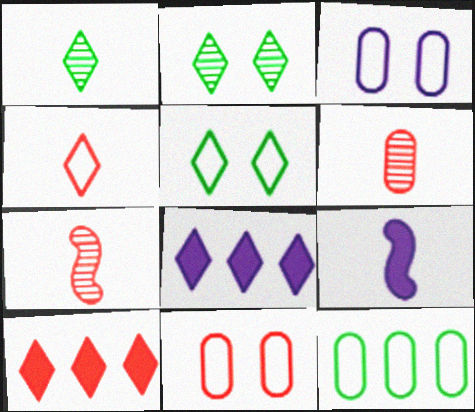[[2, 4, 8], 
[7, 10, 11]]